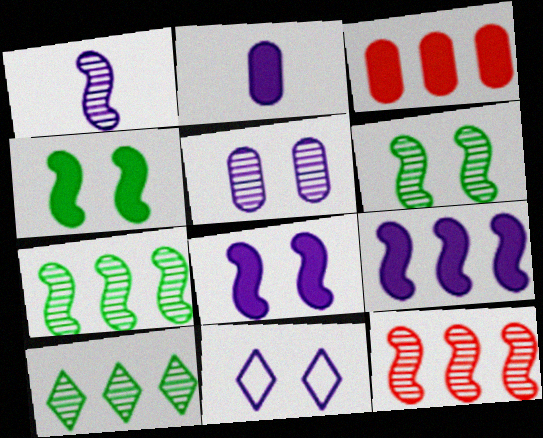[[1, 6, 12], 
[5, 8, 11]]